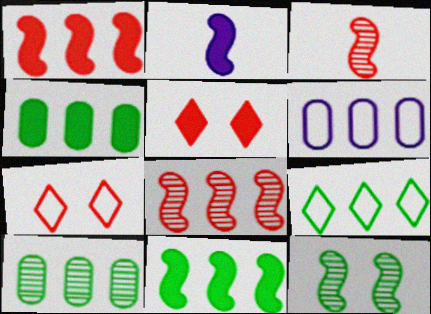[[2, 4, 5], 
[2, 7, 10], 
[9, 10, 11]]